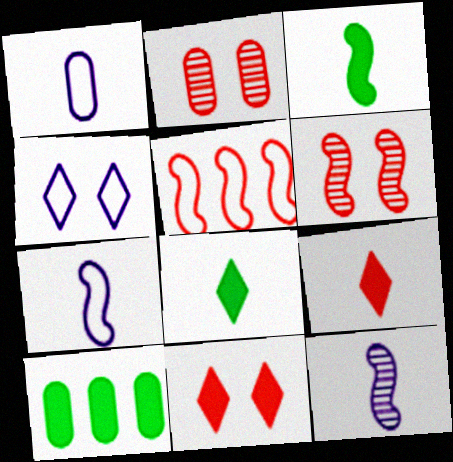[[1, 2, 10], 
[2, 5, 9]]